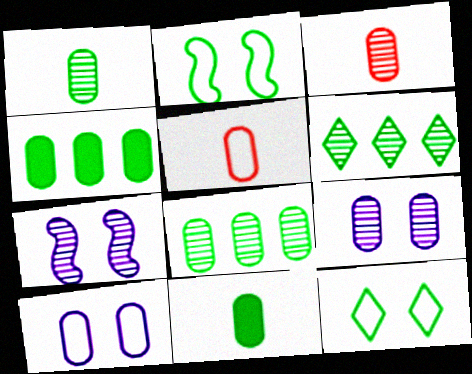[[2, 6, 11], 
[3, 4, 10], 
[3, 6, 7], 
[3, 8, 9], 
[4, 5, 9]]